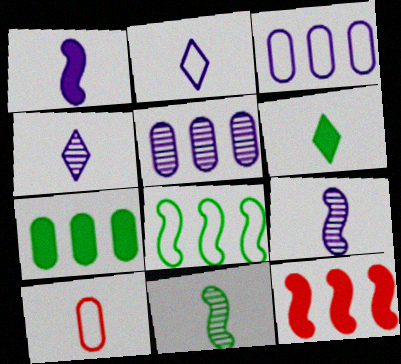[[6, 9, 10]]